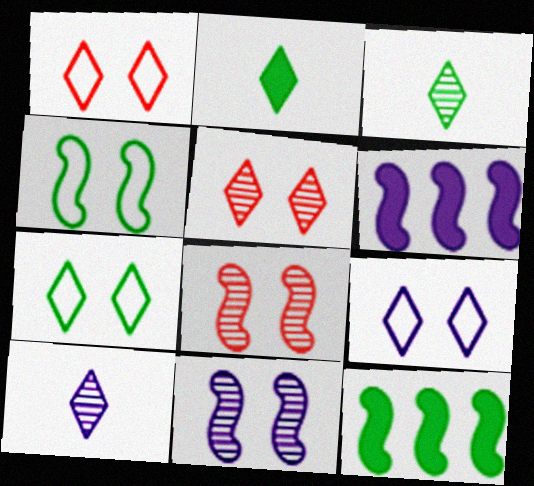[[1, 7, 9]]